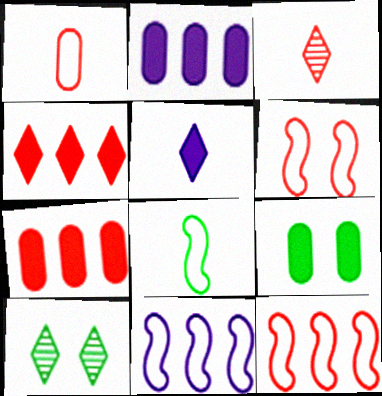[[3, 6, 7], 
[3, 9, 11], 
[6, 8, 11]]